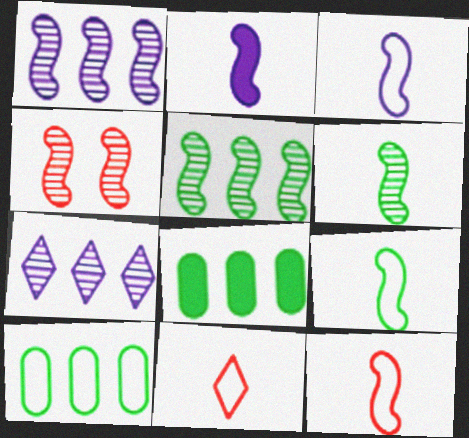[[1, 4, 6], 
[2, 6, 12], 
[3, 9, 12]]